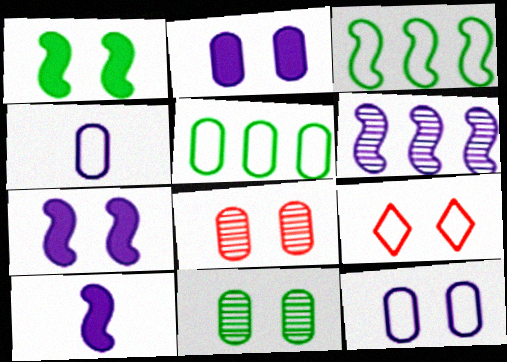[[3, 4, 9], 
[7, 9, 11]]